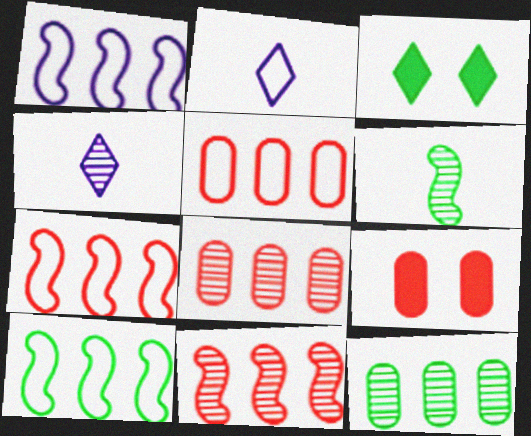[[1, 7, 10], 
[4, 9, 10]]